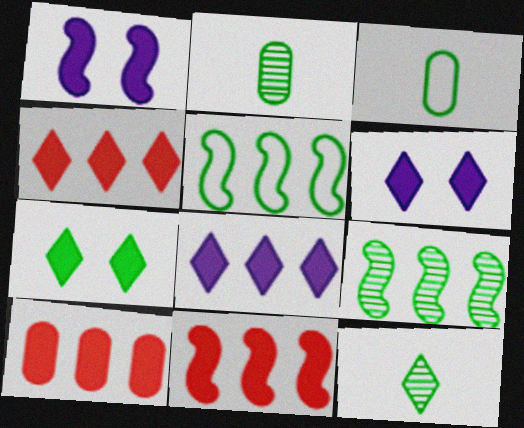[[2, 5, 7], 
[3, 7, 9], 
[4, 10, 11]]